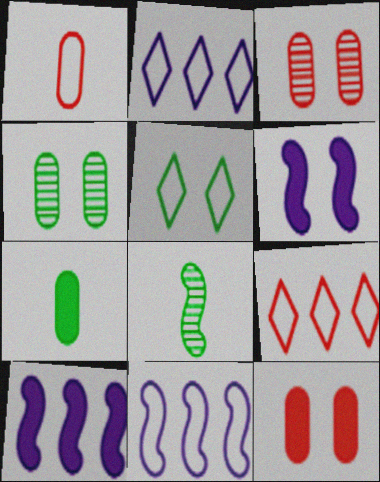[[1, 5, 11], 
[2, 8, 12], 
[3, 5, 6]]